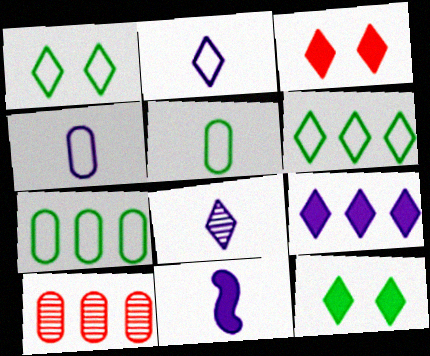[[1, 10, 11], 
[3, 6, 8], 
[4, 8, 11]]